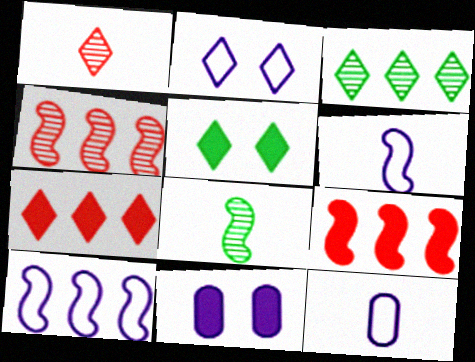[[2, 10, 12], 
[4, 5, 12]]